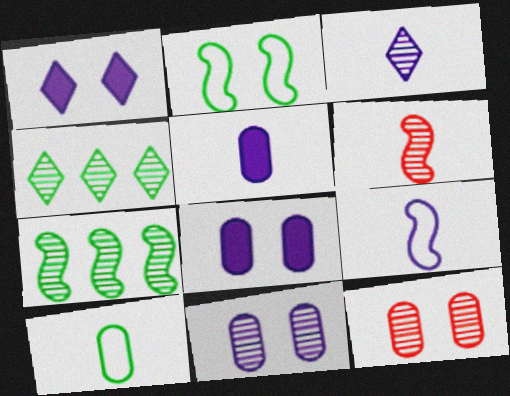[[1, 2, 12], 
[3, 5, 9], 
[3, 7, 12], 
[4, 6, 11]]